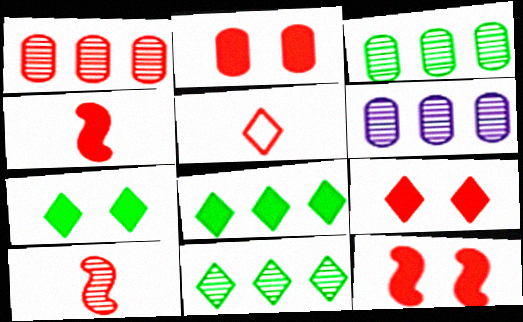[[1, 3, 6], 
[1, 5, 12], 
[2, 9, 12]]